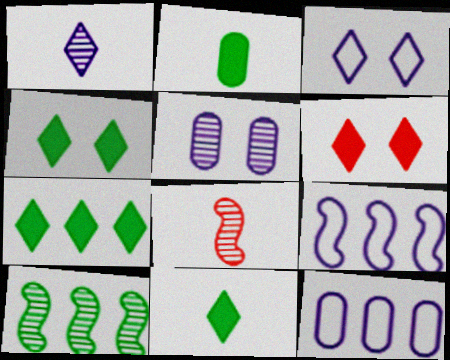[[4, 7, 11], 
[4, 8, 12]]